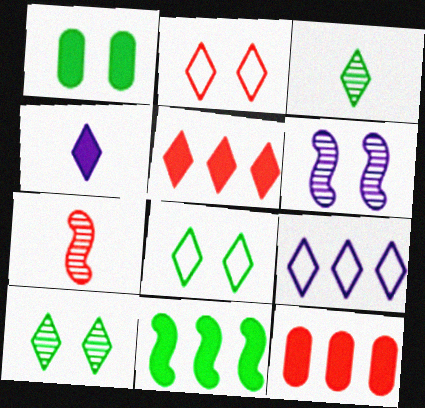[[1, 2, 6], 
[1, 7, 9], 
[2, 7, 12]]